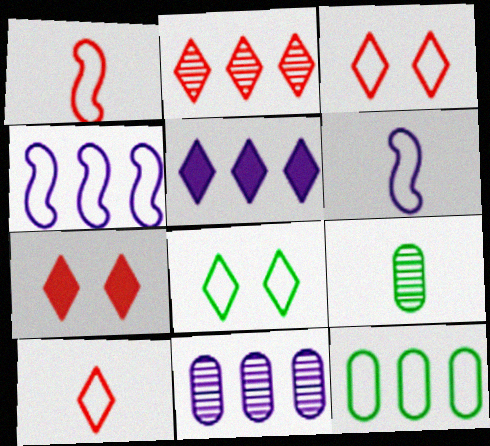[[2, 7, 10], 
[3, 6, 12], 
[4, 5, 11], 
[4, 7, 9]]